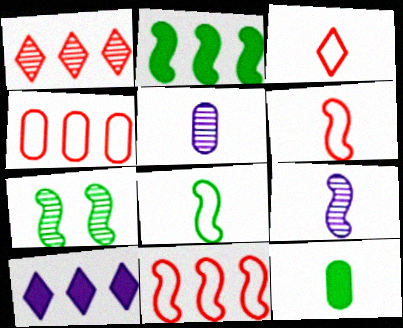[[1, 5, 7], 
[2, 7, 8], 
[3, 9, 12]]